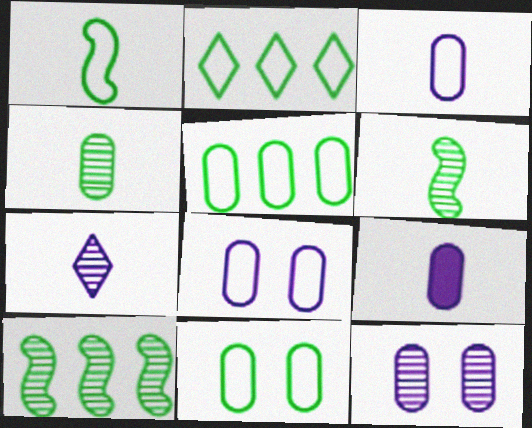[[1, 2, 11]]